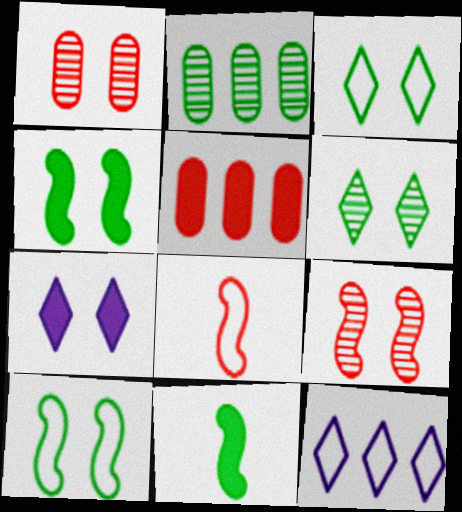[[1, 7, 10], 
[1, 11, 12], 
[2, 3, 11], 
[2, 7, 8], 
[5, 7, 11]]